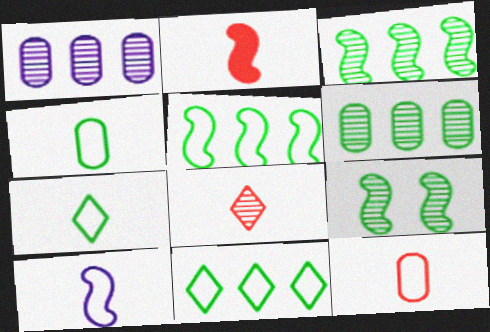[[1, 8, 9], 
[2, 8, 12], 
[7, 10, 12]]